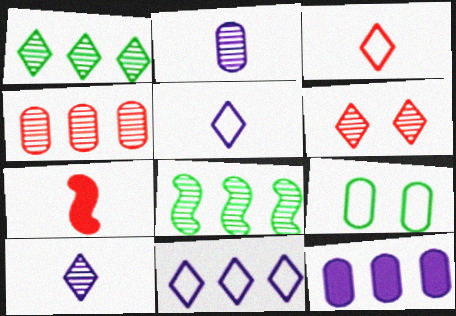[[1, 6, 10], 
[2, 6, 8]]